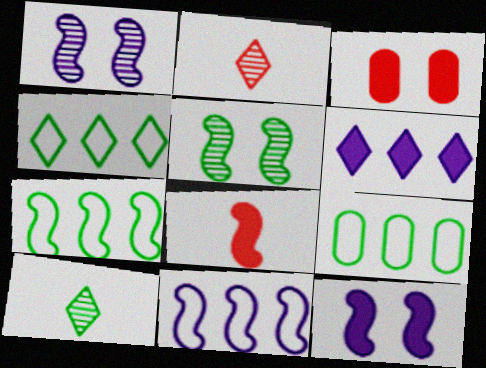[[1, 7, 8], 
[2, 9, 12], 
[3, 10, 11], 
[4, 7, 9], 
[5, 8, 11]]